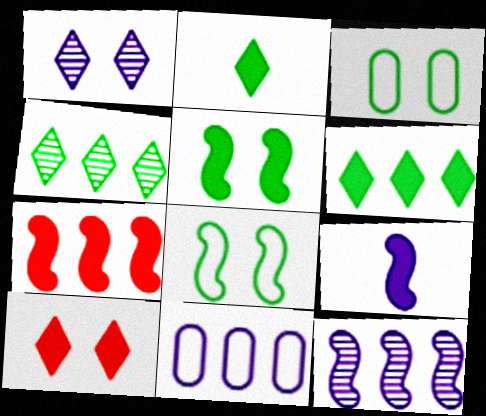[[1, 9, 11], 
[4, 7, 11], 
[5, 7, 9]]